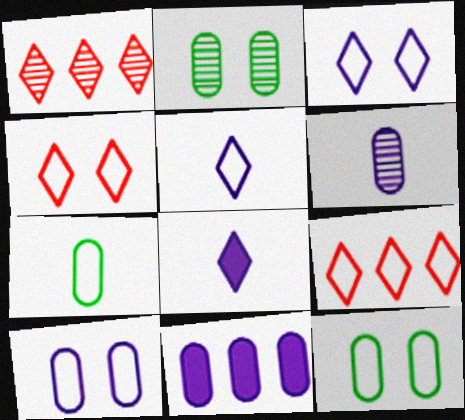[[6, 10, 11]]